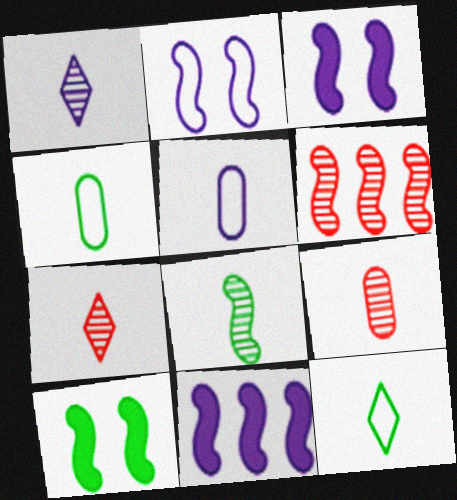[[1, 8, 9]]